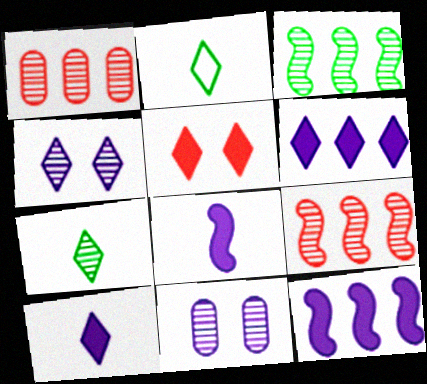[[7, 9, 11]]